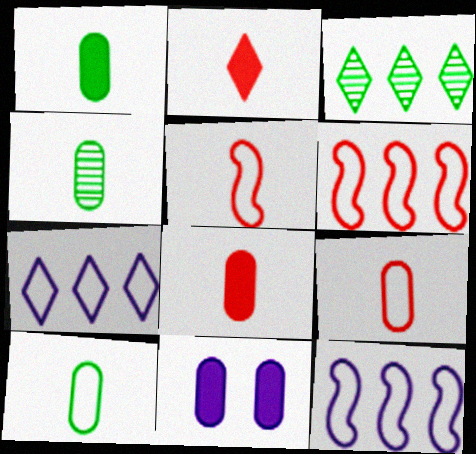[[1, 4, 10], 
[3, 5, 11]]